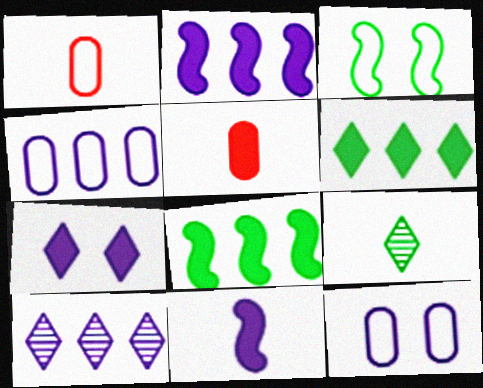[[1, 9, 11], 
[2, 4, 10], 
[3, 5, 10], 
[5, 7, 8], 
[10, 11, 12]]